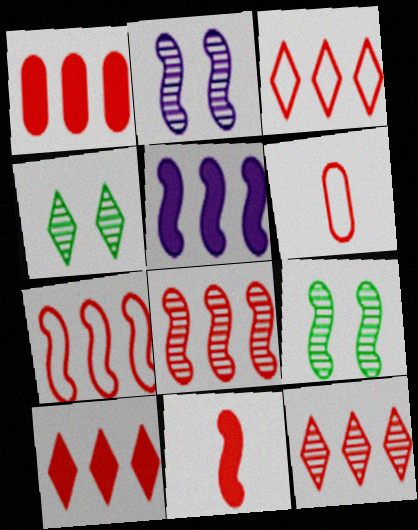[[1, 3, 8], 
[1, 7, 12], 
[3, 10, 12], 
[4, 5, 6]]